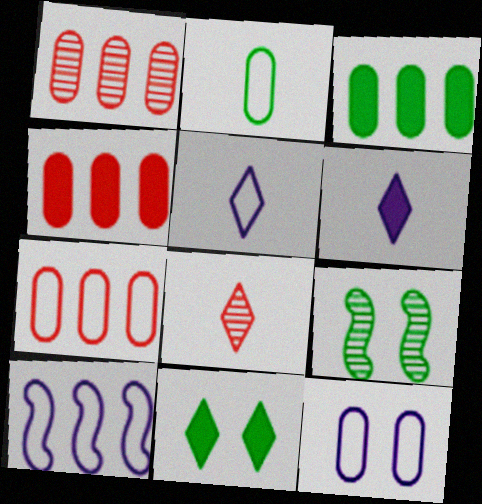[[1, 4, 7], 
[2, 7, 12], 
[4, 5, 9], 
[5, 10, 12], 
[6, 7, 9]]